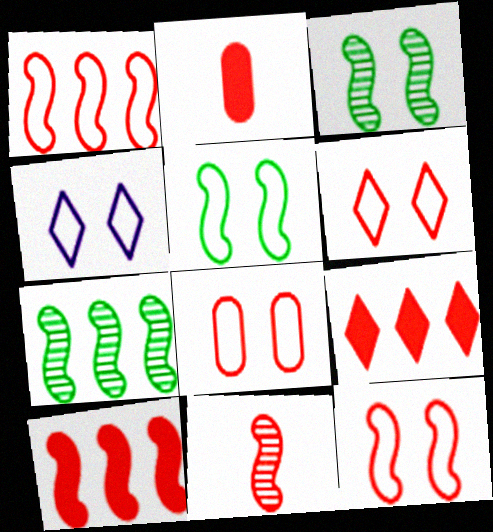[[2, 4, 7], 
[4, 5, 8], 
[6, 8, 12], 
[8, 9, 11], 
[10, 11, 12]]